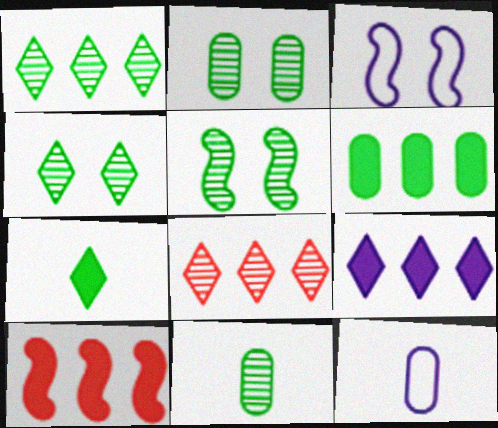[[1, 5, 11], 
[2, 4, 5], 
[4, 10, 12], 
[6, 9, 10]]